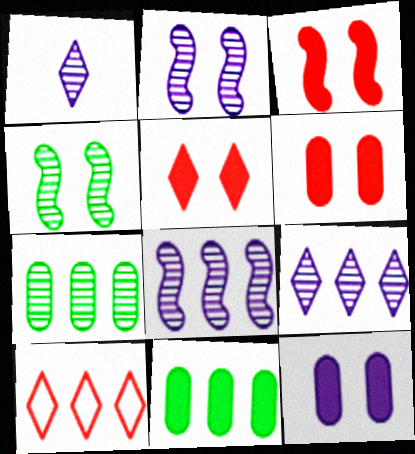[[3, 5, 6], 
[8, 10, 11]]